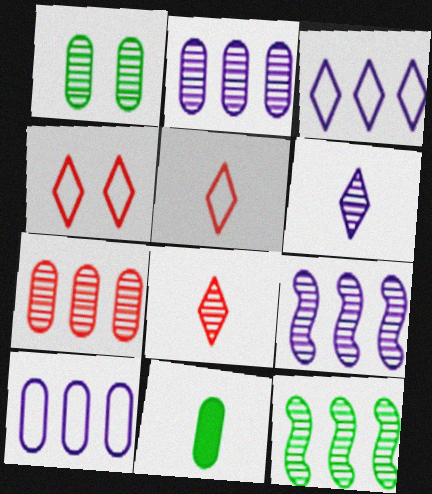[[1, 8, 9], 
[4, 9, 11]]